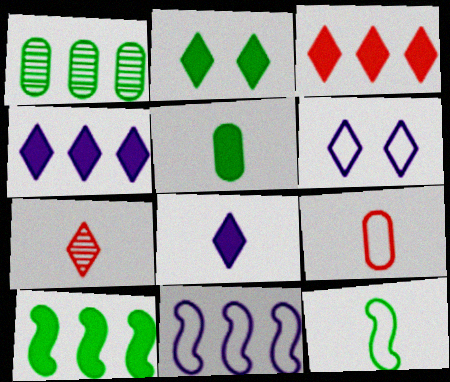[[1, 2, 12], 
[1, 3, 11], 
[2, 3, 8], 
[2, 5, 10]]